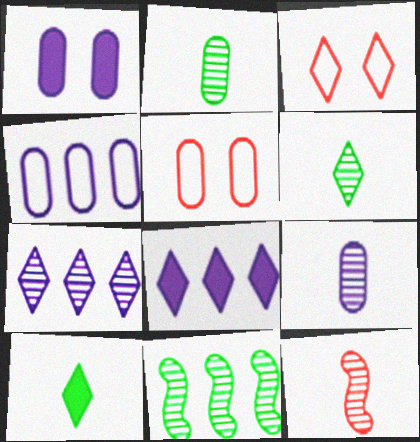[[1, 4, 9], 
[3, 6, 8], 
[3, 7, 10], 
[6, 9, 12]]